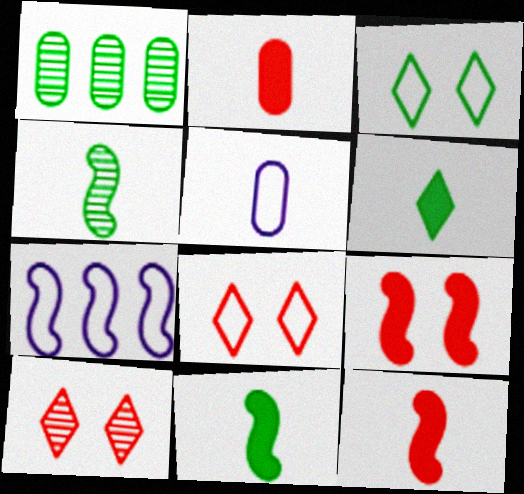[[1, 3, 11], 
[4, 7, 9]]